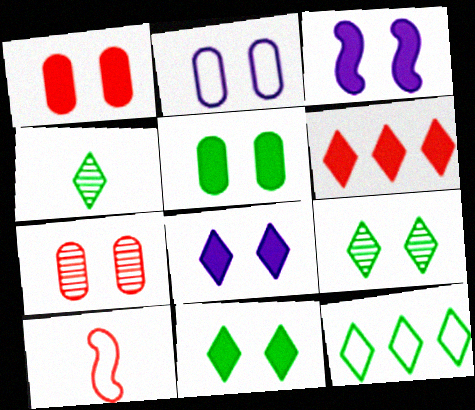[[1, 3, 11], 
[2, 5, 7], 
[2, 10, 12], 
[4, 11, 12], 
[6, 7, 10]]